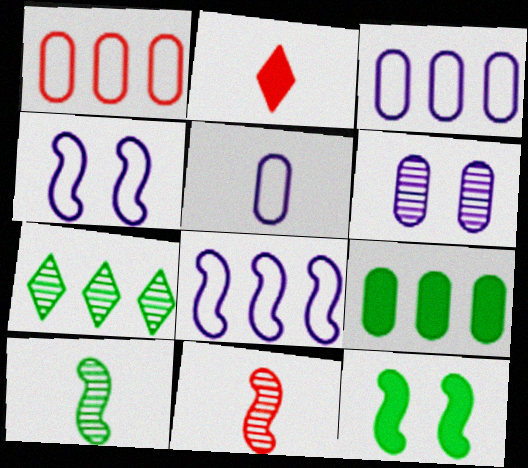[[2, 5, 10], 
[6, 7, 11], 
[8, 11, 12]]